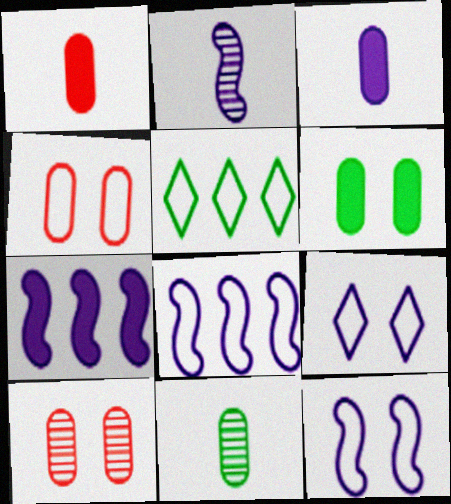[[2, 7, 12]]